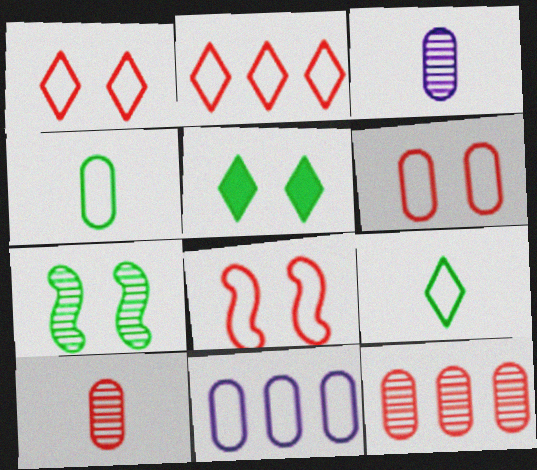[[1, 6, 8], 
[4, 6, 11], 
[8, 9, 11]]